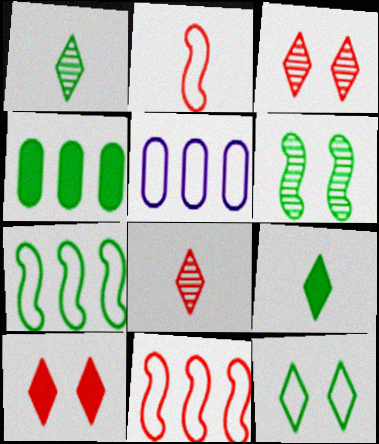[[2, 5, 12]]